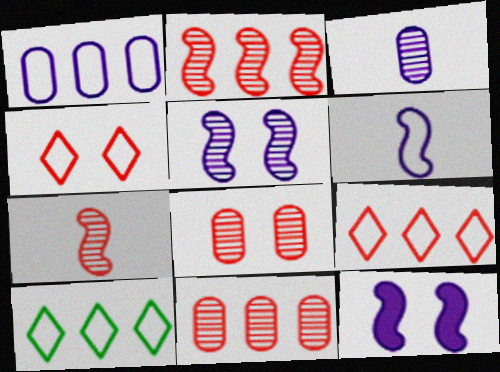[]